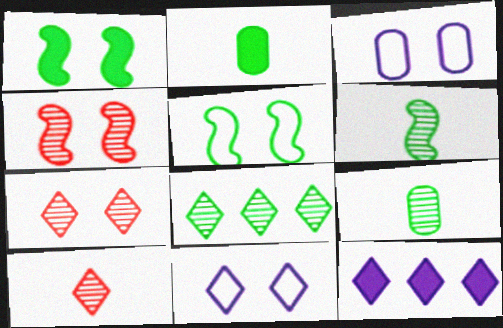[[1, 3, 7], 
[2, 5, 8]]